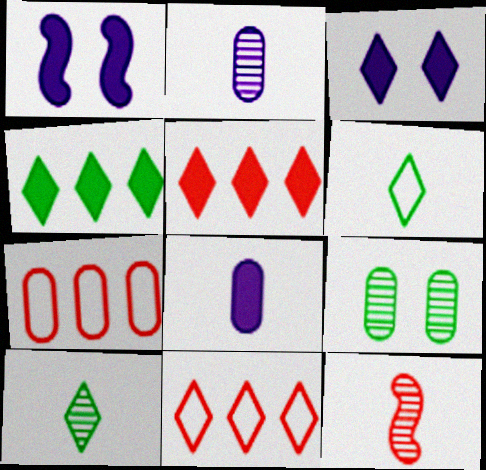[[1, 7, 10], 
[2, 10, 12], 
[3, 10, 11], 
[6, 8, 12], 
[7, 8, 9]]